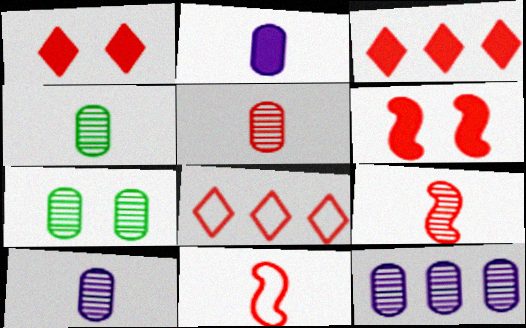[[4, 5, 10], 
[5, 6, 8], 
[5, 7, 12]]